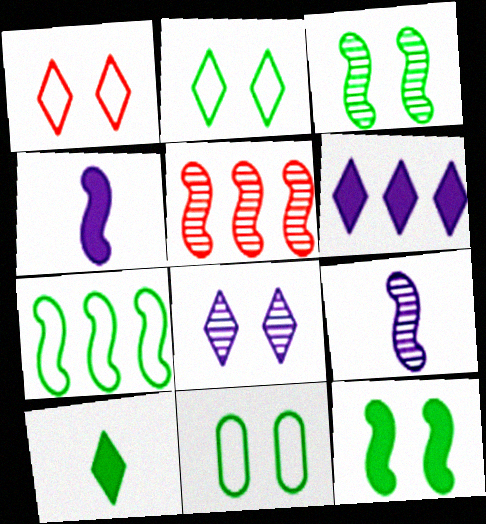[[3, 5, 9]]